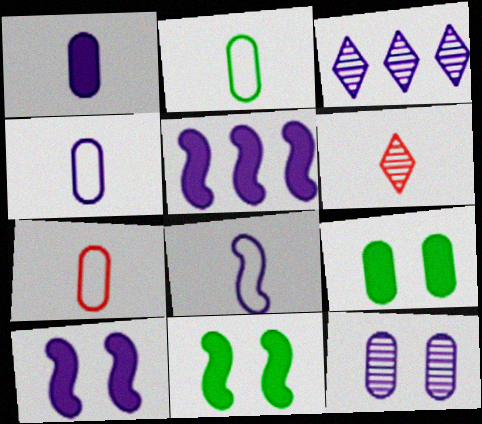[[2, 4, 7], 
[3, 4, 10], 
[3, 7, 11]]